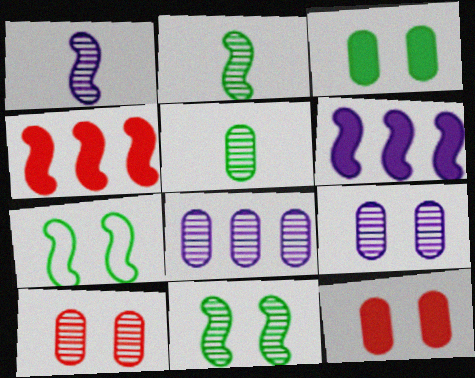[[1, 4, 7], 
[5, 8, 10]]